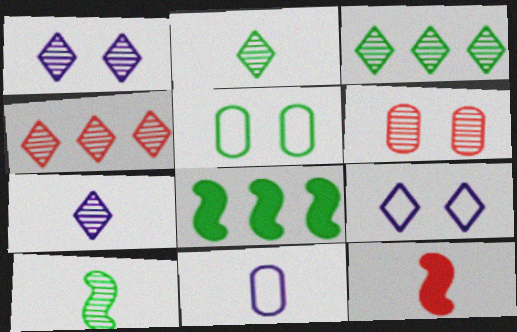[[1, 2, 4], 
[2, 5, 8], 
[2, 11, 12]]